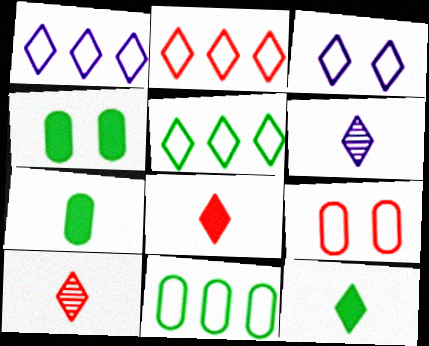[[1, 2, 5]]